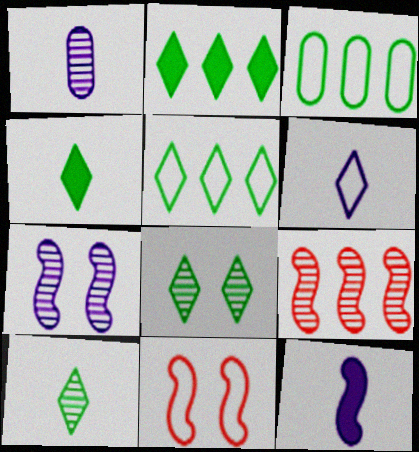[[1, 2, 11], 
[1, 6, 12], 
[1, 8, 9], 
[3, 6, 11], 
[4, 5, 8]]